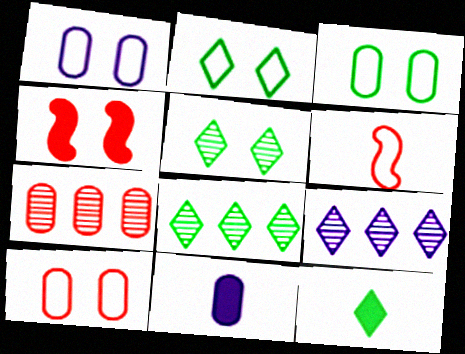[[1, 3, 10], 
[1, 4, 5], 
[2, 8, 12], 
[3, 7, 11]]